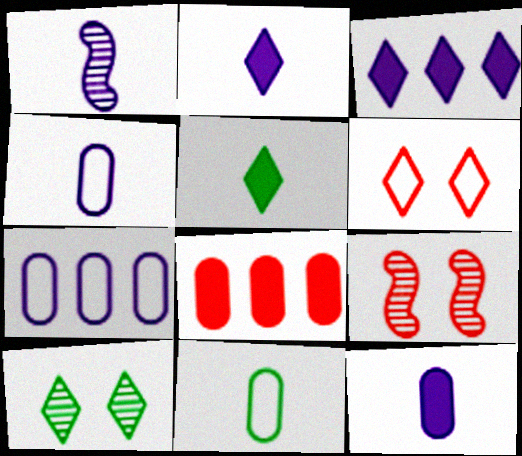[[1, 2, 4], 
[3, 9, 11], 
[5, 7, 9]]